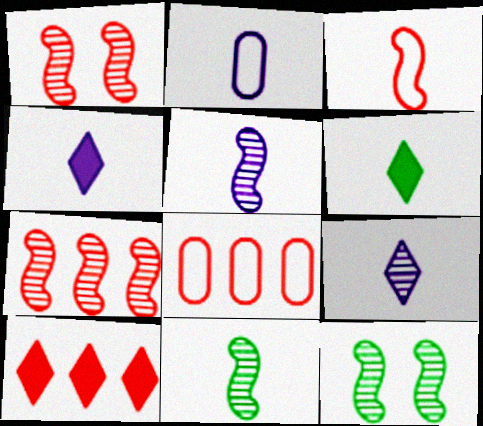[[2, 4, 5], 
[2, 10, 12], 
[4, 8, 12], 
[5, 7, 12], 
[7, 8, 10]]